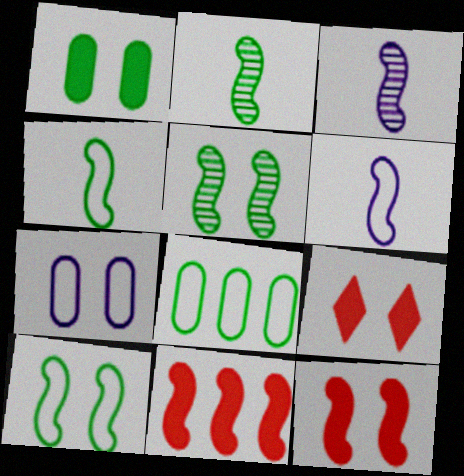[[3, 8, 9], 
[3, 10, 11], 
[5, 6, 11], 
[5, 7, 9]]